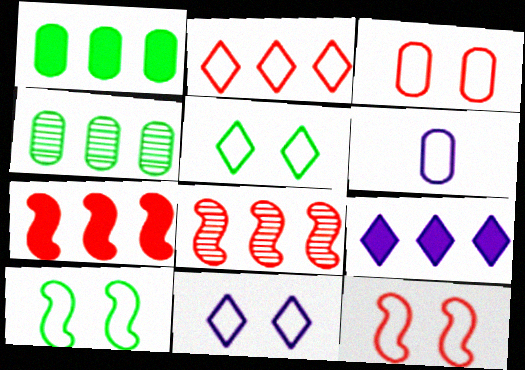[[1, 7, 9], 
[2, 6, 10], 
[3, 10, 11]]